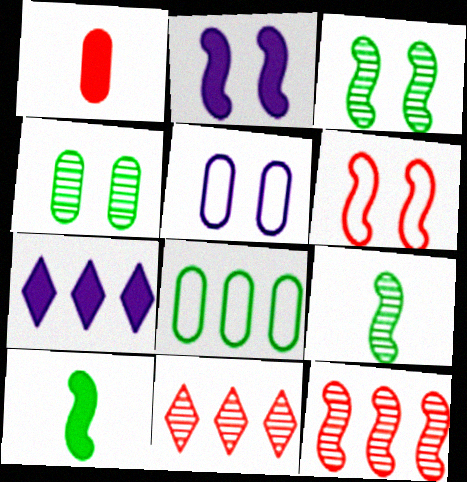[[1, 6, 11], 
[2, 3, 6], 
[5, 10, 11], 
[7, 8, 12]]